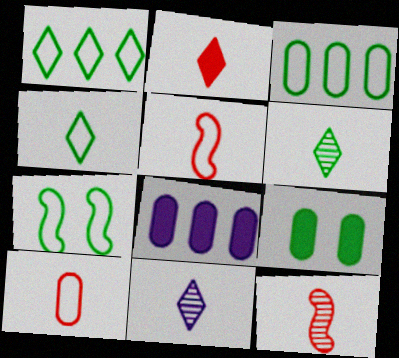[[2, 4, 11], 
[2, 10, 12], 
[3, 4, 7]]